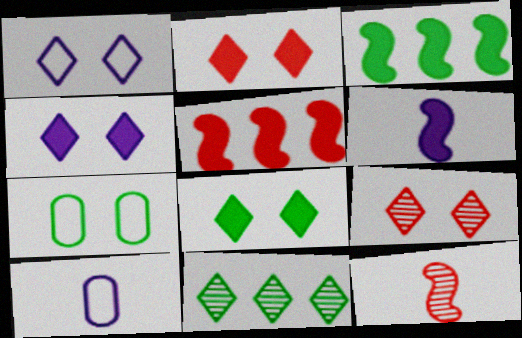[[1, 8, 9], 
[2, 4, 8], 
[3, 9, 10]]